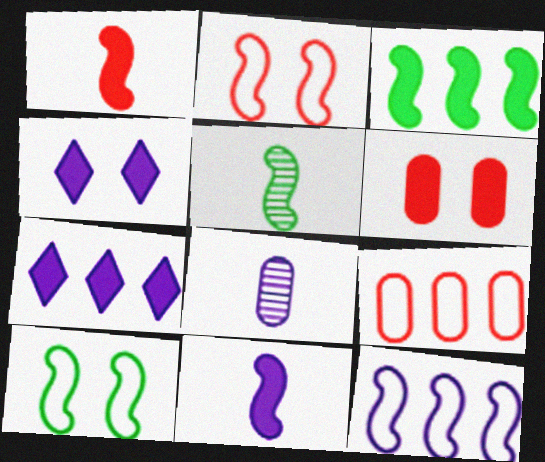[[3, 5, 10], 
[4, 5, 9], 
[4, 8, 12]]